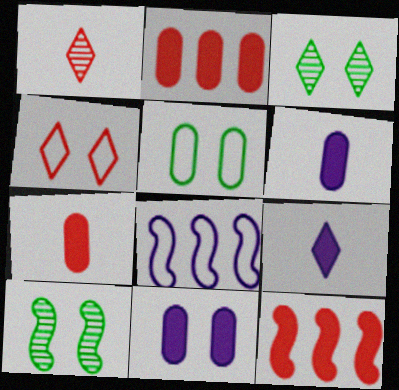[[3, 7, 8], 
[4, 10, 11]]